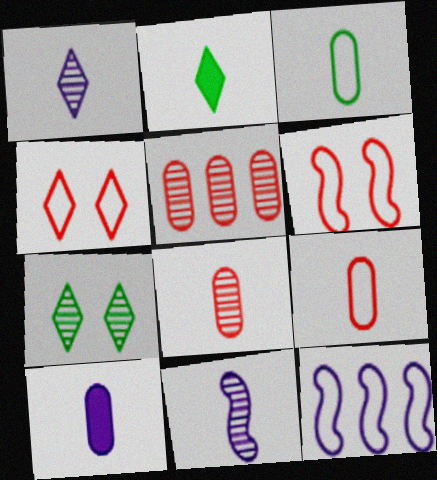[[2, 9, 11], 
[3, 4, 12], 
[3, 8, 10], 
[5, 7, 11]]